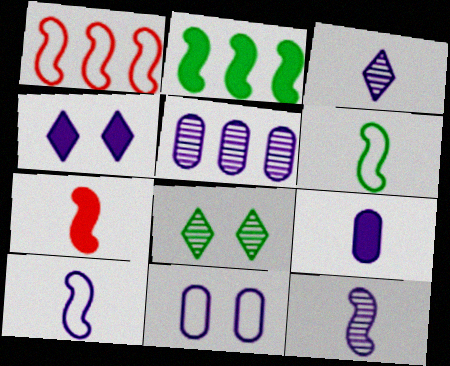[[1, 8, 9], 
[3, 9, 10], 
[4, 5, 10], 
[5, 9, 11], 
[6, 7, 12]]